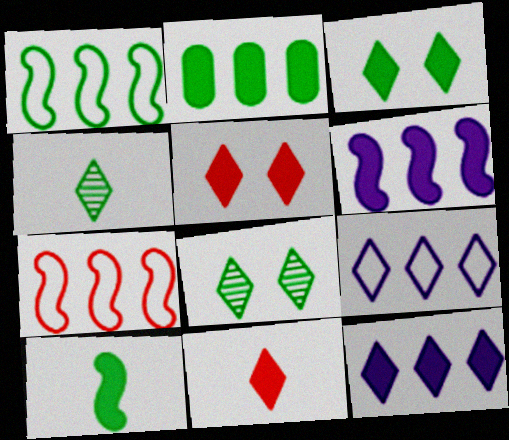[[2, 3, 10], 
[3, 11, 12], 
[4, 5, 9], 
[8, 9, 11]]